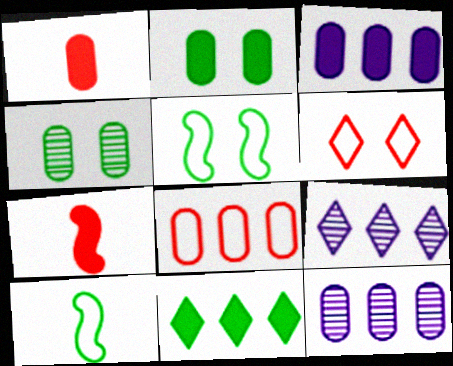[[1, 2, 3], 
[1, 5, 9], 
[4, 10, 11]]